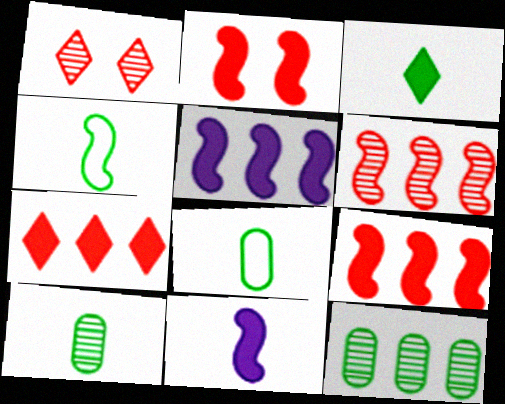[[1, 5, 8], 
[3, 4, 10]]